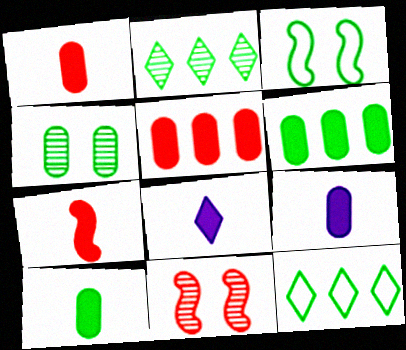[[1, 9, 10], 
[2, 3, 10], 
[7, 8, 10], 
[9, 11, 12]]